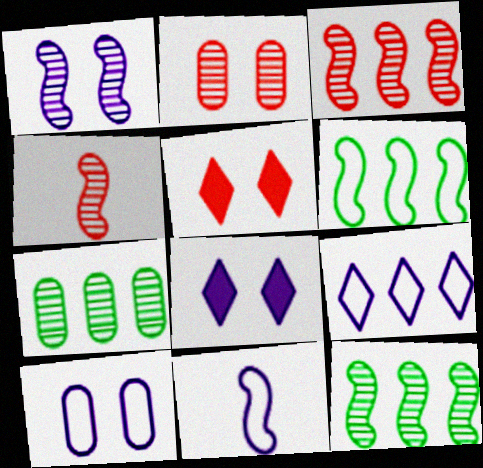[[1, 4, 12], 
[1, 8, 10], 
[5, 7, 11], 
[9, 10, 11]]